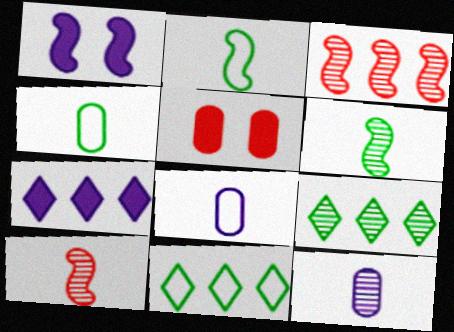[[1, 2, 3]]